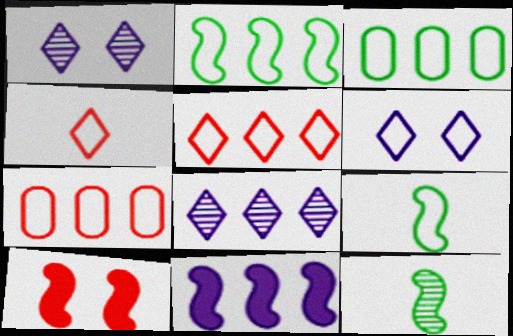[[6, 7, 9]]